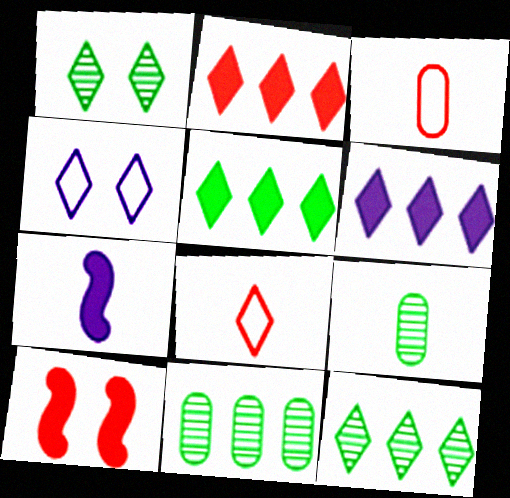[[1, 6, 8], 
[2, 5, 6], 
[7, 8, 9]]